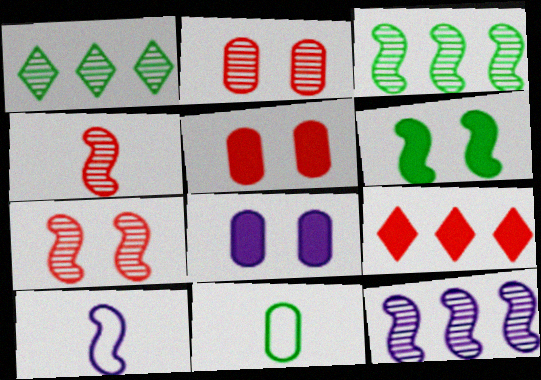[[1, 5, 10], 
[1, 6, 11]]